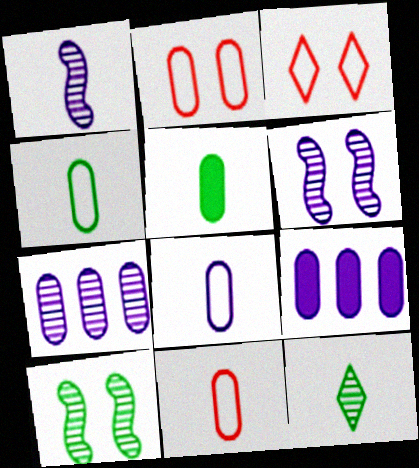[[2, 5, 7], 
[4, 8, 11]]